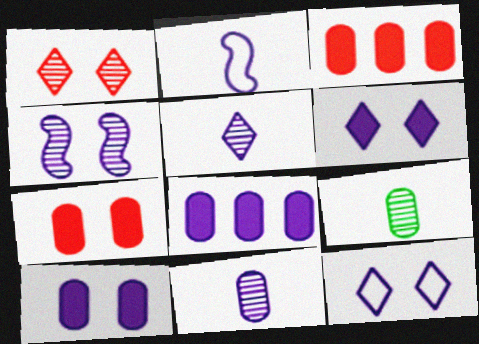[[4, 10, 12]]